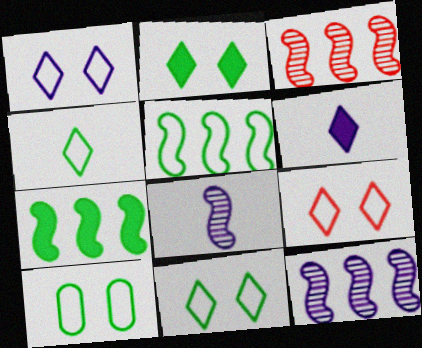[[1, 9, 11], 
[3, 6, 10], 
[4, 5, 10]]